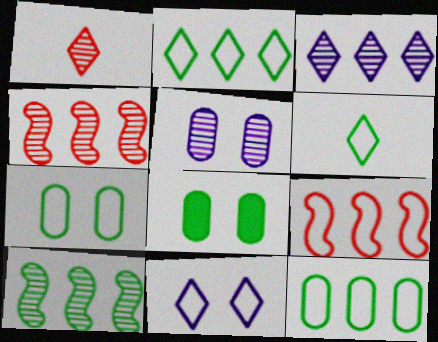[[1, 5, 10], 
[6, 8, 10]]